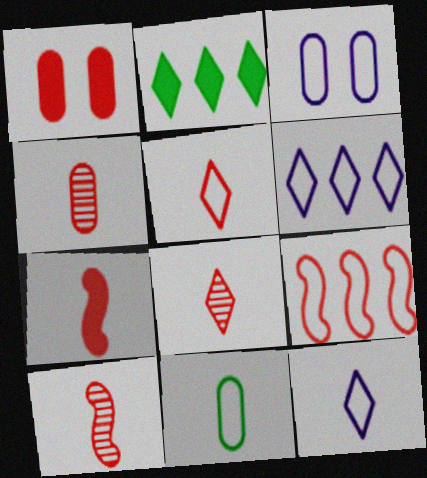[[1, 8, 9], 
[2, 3, 10], 
[4, 5, 7], 
[4, 8, 10]]